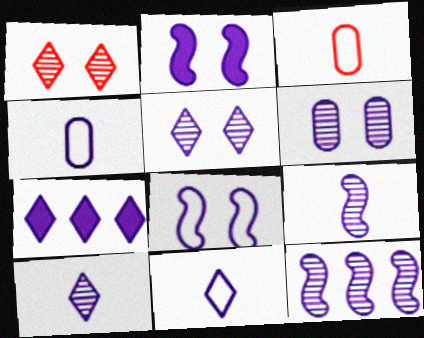[[5, 7, 11], 
[6, 10, 12]]